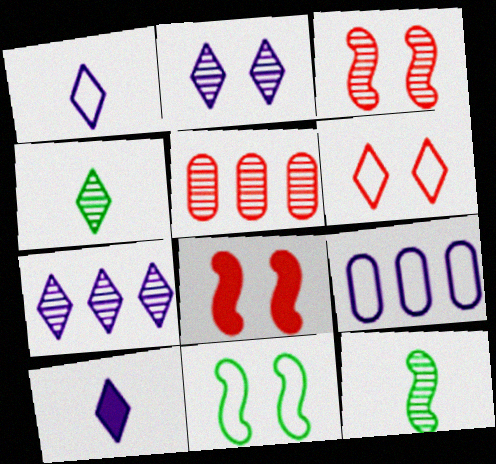[[2, 5, 12], 
[4, 8, 9], 
[5, 10, 11]]